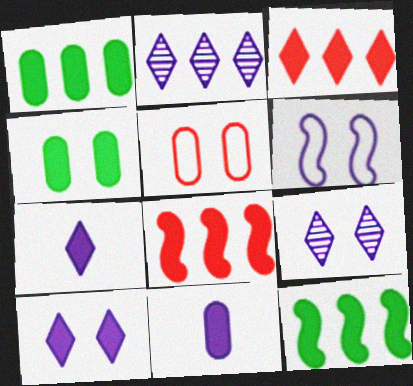[[2, 6, 11], 
[4, 7, 8]]